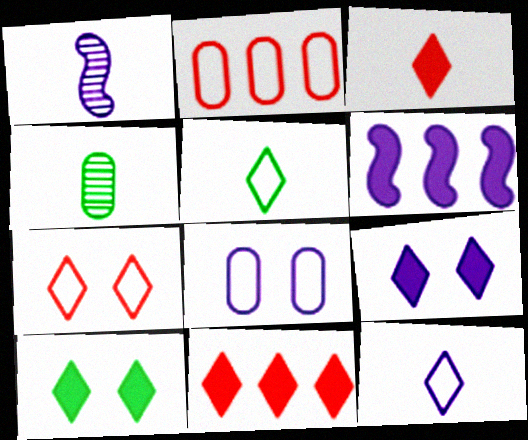[[1, 2, 10], 
[4, 6, 7]]